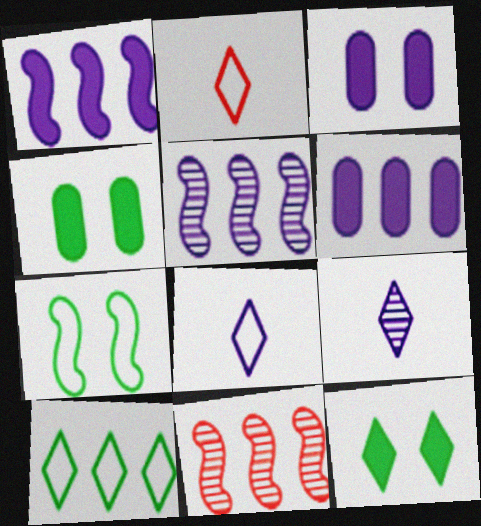[[2, 4, 5], 
[3, 5, 8], 
[4, 8, 11], 
[6, 10, 11]]